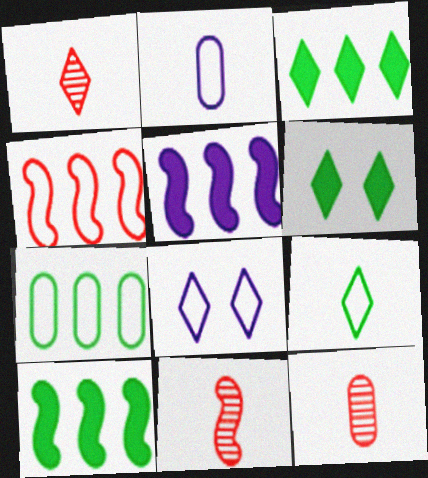[[1, 3, 8], 
[1, 11, 12], 
[8, 10, 12]]